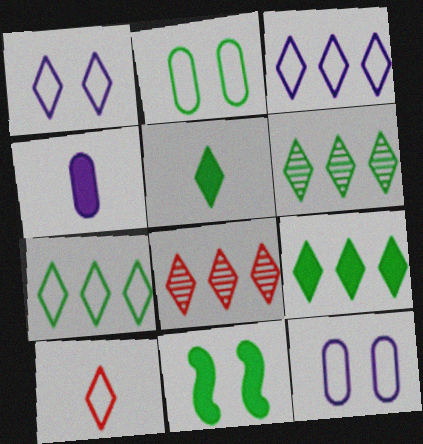[[1, 5, 8], 
[1, 7, 10], 
[3, 8, 9], 
[6, 7, 9]]